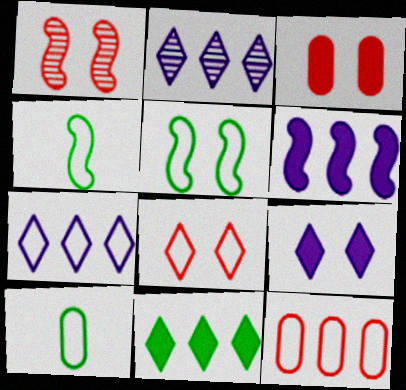[[1, 3, 8], 
[1, 4, 6], 
[2, 3, 4]]